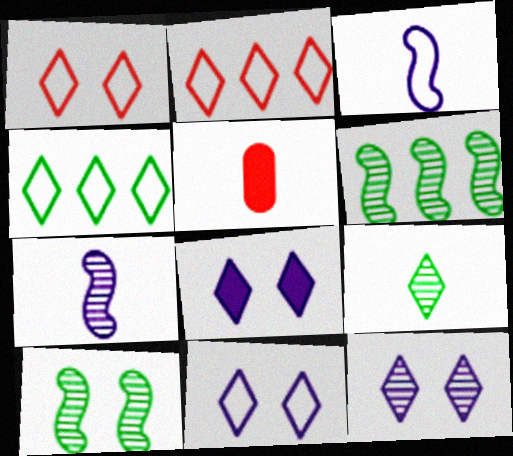[[2, 8, 9], 
[3, 5, 9], 
[5, 6, 11], 
[8, 11, 12]]